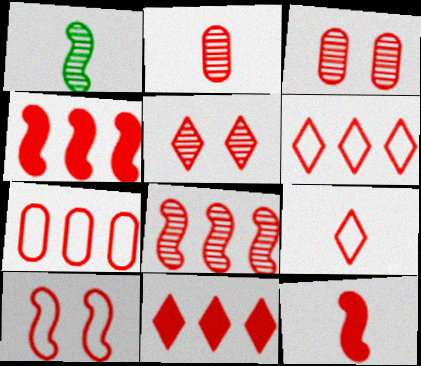[[2, 5, 8], 
[2, 9, 12], 
[2, 10, 11], 
[3, 4, 9], 
[3, 6, 12], 
[5, 7, 12], 
[5, 9, 11], 
[7, 8, 11], 
[7, 9, 10], 
[8, 10, 12]]